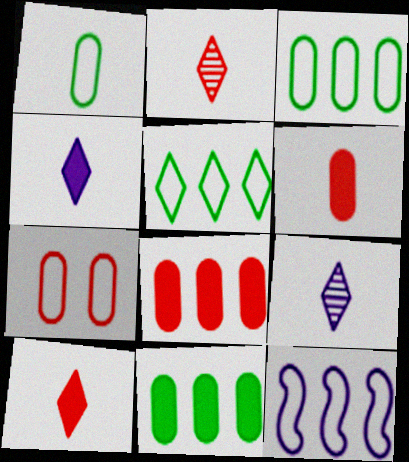[]